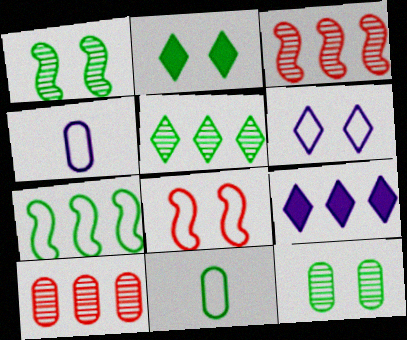[[2, 3, 4], 
[7, 9, 10]]